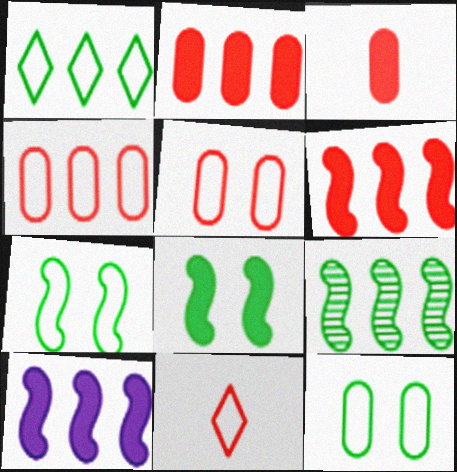[]